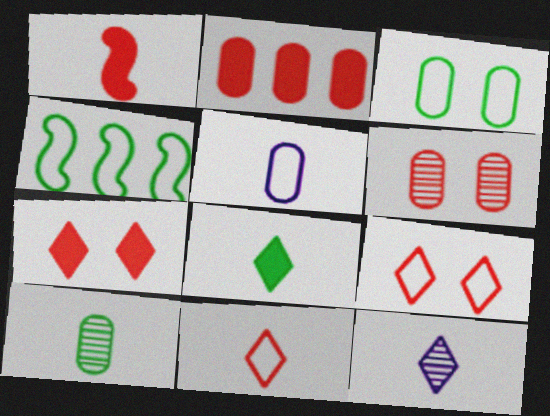[[1, 2, 7], 
[4, 5, 9], 
[8, 11, 12]]